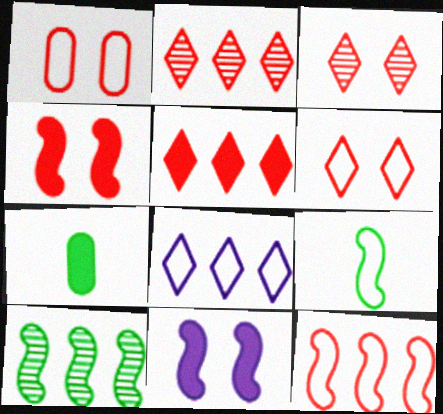[[1, 3, 4], 
[1, 8, 9], 
[5, 7, 11]]